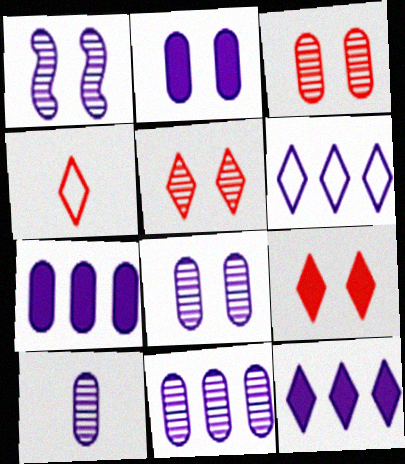[[8, 10, 11]]